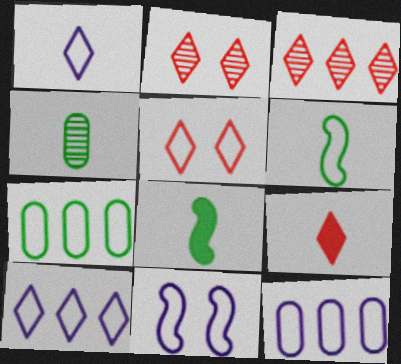[[1, 11, 12], 
[2, 8, 12], 
[3, 5, 9], 
[5, 6, 12]]